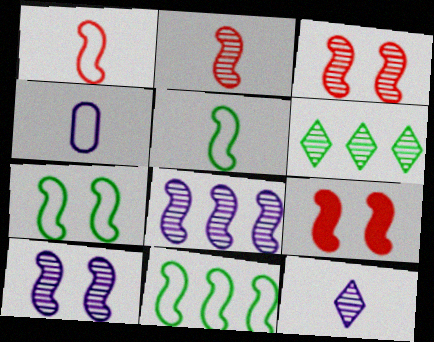[[4, 6, 9], 
[5, 7, 11], 
[5, 8, 9], 
[7, 9, 10]]